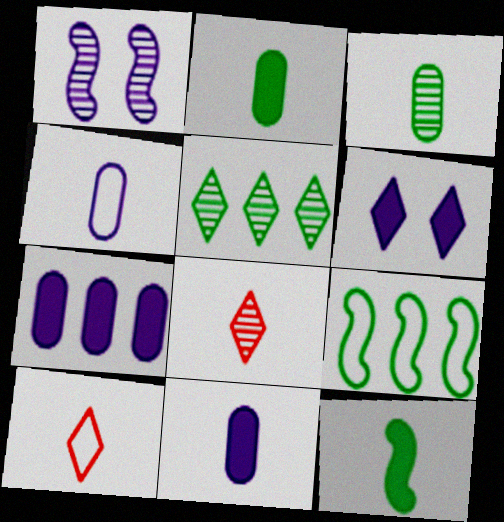[[4, 8, 12], 
[5, 6, 10]]